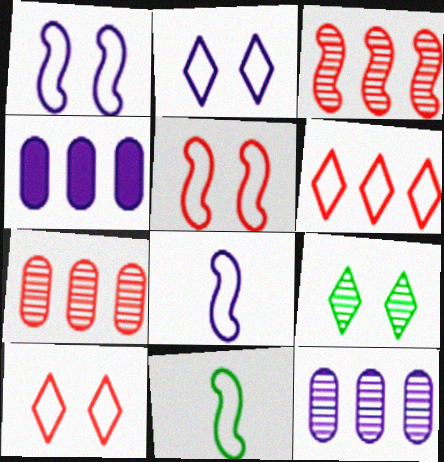[]